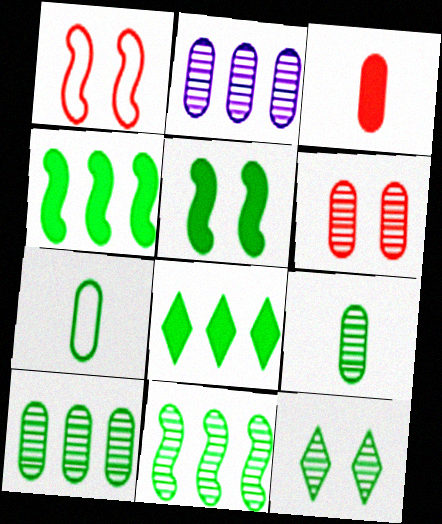[[2, 6, 9], 
[4, 7, 12], 
[9, 11, 12]]